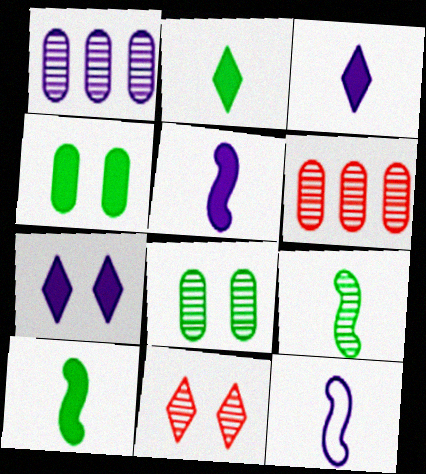[[1, 7, 12], 
[1, 9, 11]]